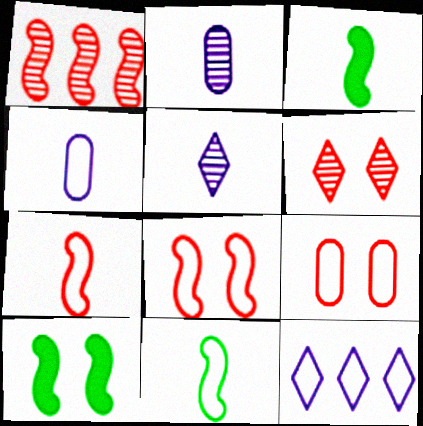[[9, 11, 12]]